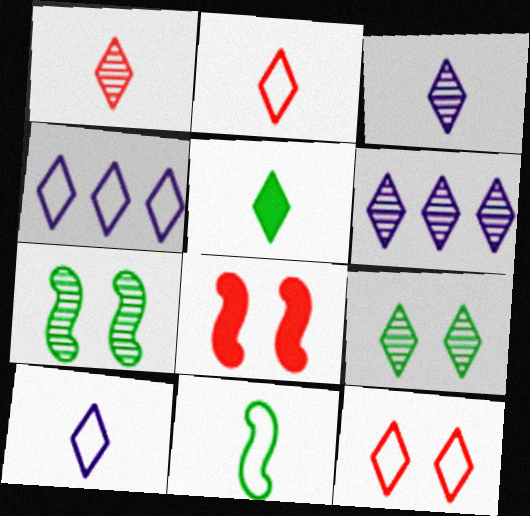[[1, 5, 10], 
[1, 6, 9], 
[2, 3, 5], 
[5, 6, 12]]